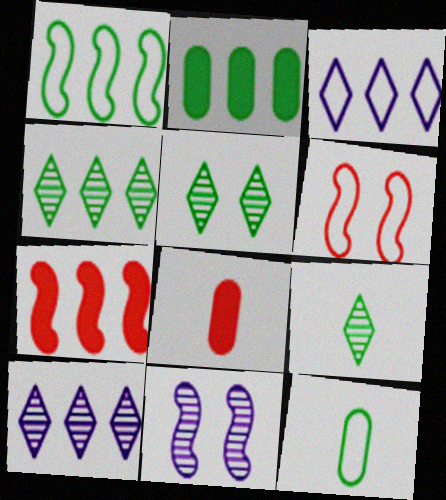[[1, 2, 4], 
[3, 6, 12], 
[4, 5, 9]]